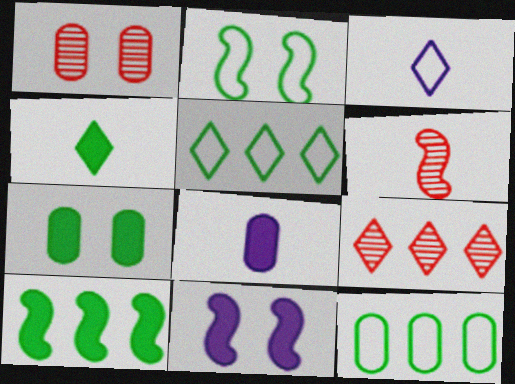[[1, 3, 10], 
[1, 6, 9], 
[1, 8, 12], 
[2, 8, 9], 
[4, 7, 10]]